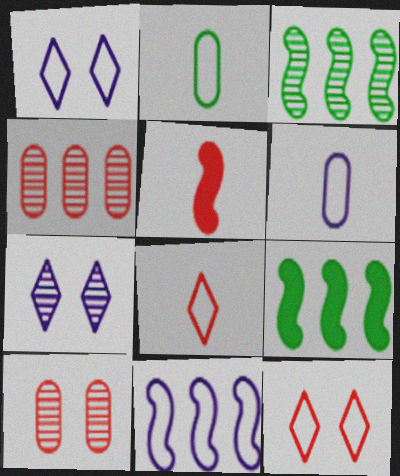[[1, 6, 11], 
[2, 11, 12], 
[4, 5, 12]]